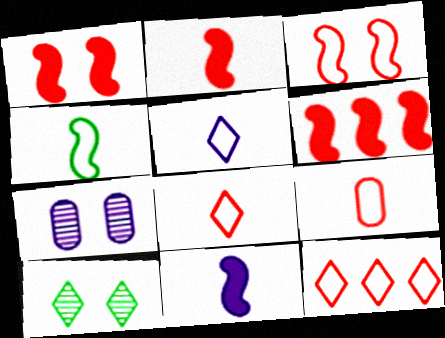[[1, 2, 6], 
[3, 9, 12], 
[4, 5, 9]]